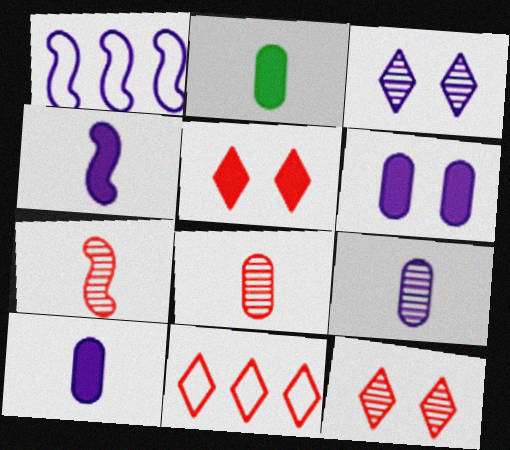[[1, 2, 12], 
[1, 3, 10]]